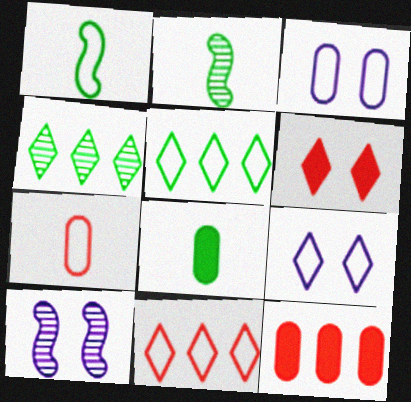[[1, 3, 11], 
[2, 9, 12], 
[8, 10, 11]]